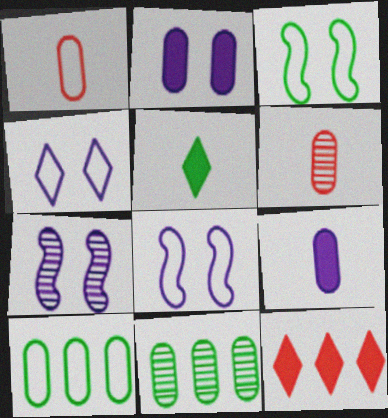[[1, 2, 11], 
[2, 4, 7], 
[2, 6, 10], 
[3, 5, 11]]